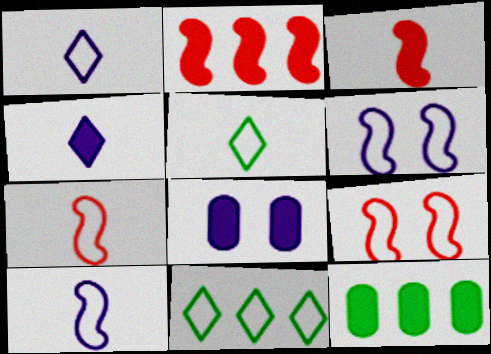[]